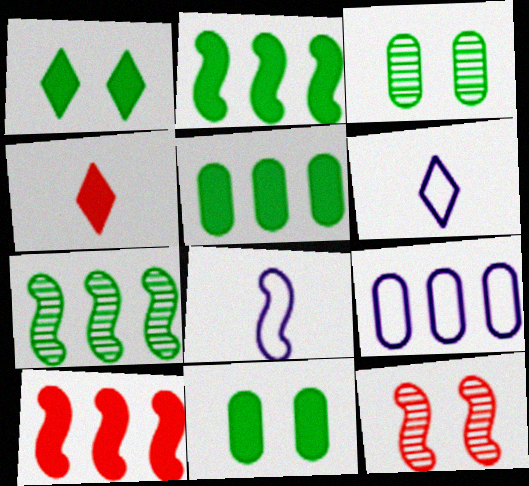[[2, 8, 12], 
[3, 6, 10], 
[5, 6, 12]]